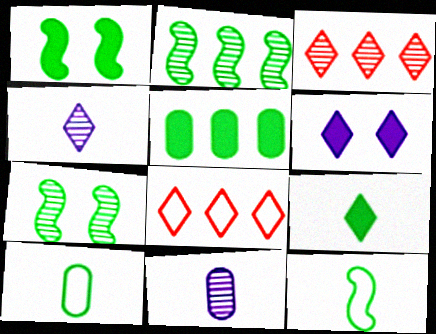[[1, 2, 12], 
[1, 5, 9], 
[1, 8, 11], 
[3, 7, 11]]